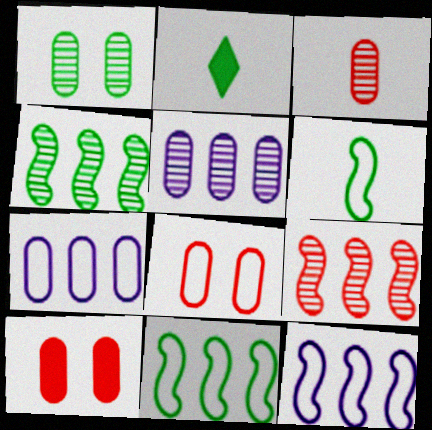[[1, 2, 11], 
[1, 3, 5]]